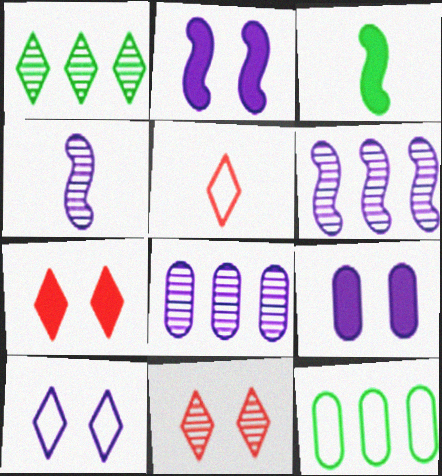[[4, 7, 12]]